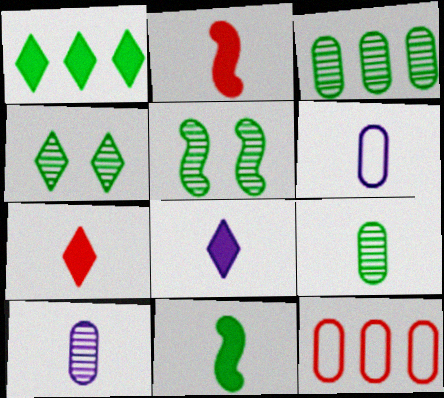[[5, 8, 12]]